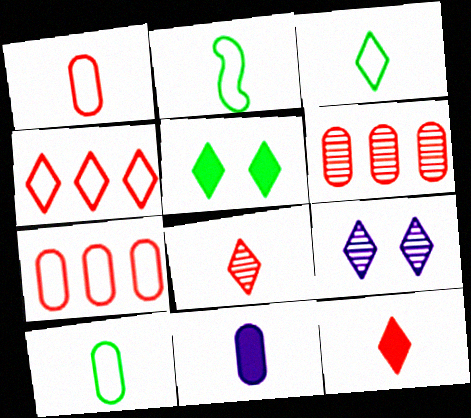[[2, 3, 10], 
[2, 8, 11]]